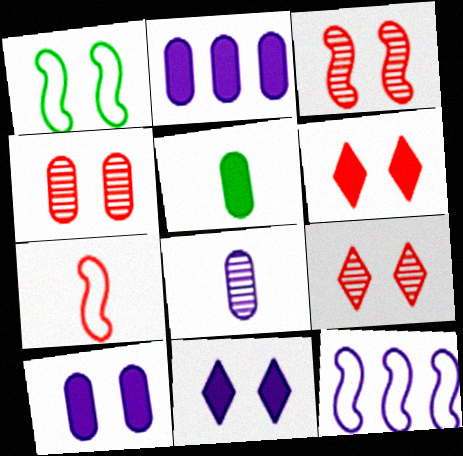[[1, 4, 11], 
[1, 7, 12], 
[1, 9, 10], 
[3, 4, 9], 
[5, 9, 12], 
[8, 11, 12]]